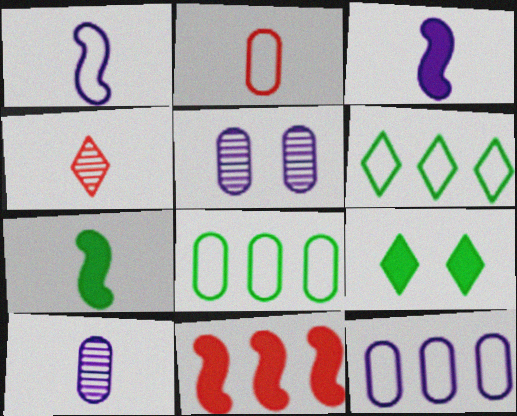[]